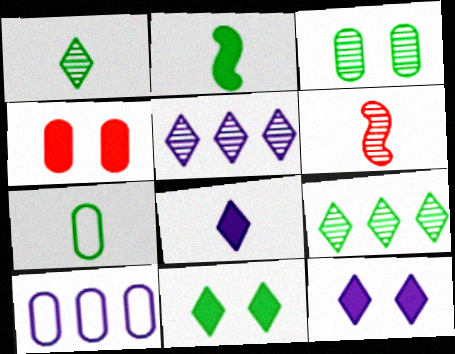[[1, 2, 7], 
[3, 5, 6], 
[6, 7, 8], 
[6, 10, 11]]